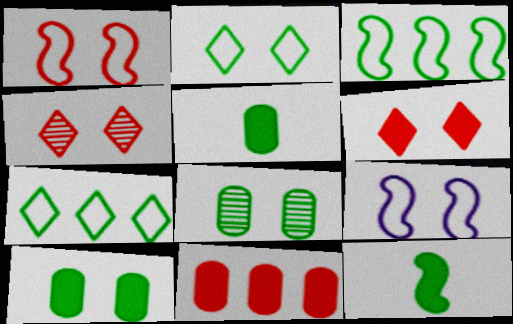[[4, 9, 10], 
[6, 8, 9], 
[7, 8, 12]]